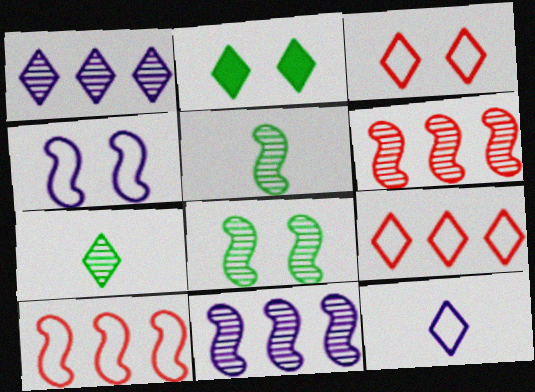[]